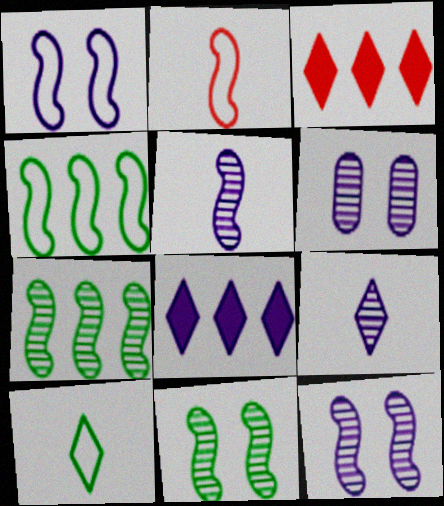[[1, 2, 4]]